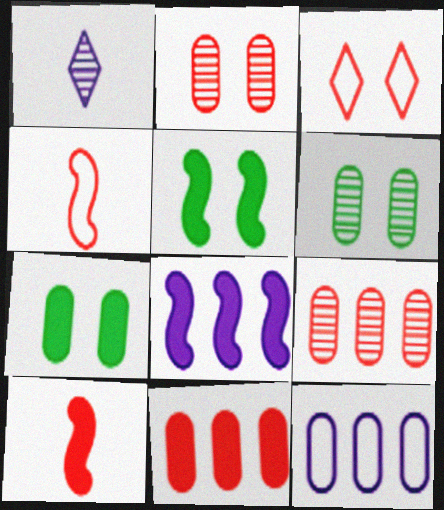[[3, 9, 10], 
[5, 8, 10]]